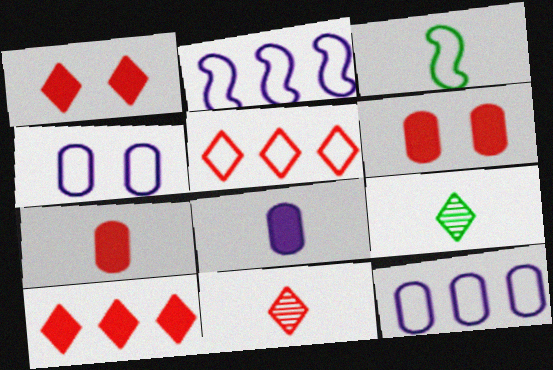[[1, 5, 11], 
[2, 6, 9], 
[3, 4, 5], 
[3, 8, 11]]